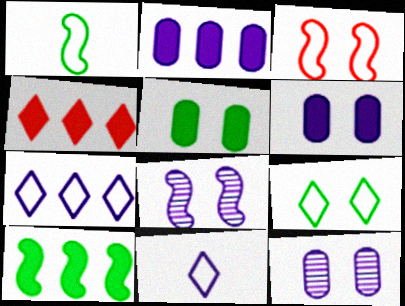[[1, 4, 12], 
[2, 4, 10], 
[2, 8, 11]]